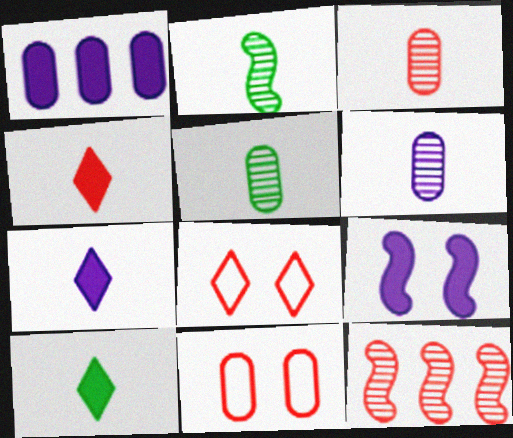[[1, 2, 8], 
[1, 5, 11], 
[1, 7, 9], 
[3, 5, 6], 
[4, 7, 10], 
[4, 11, 12]]